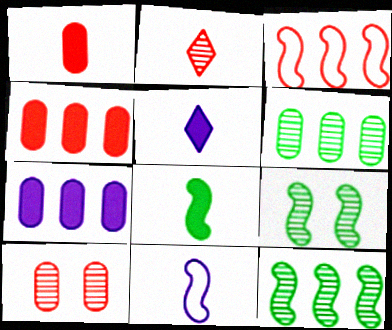[[1, 5, 8]]